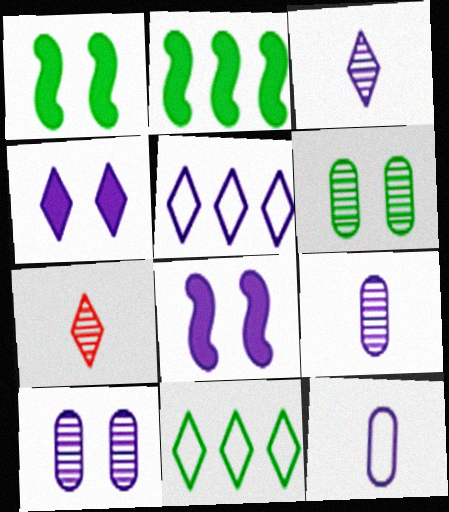[[3, 4, 5], 
[4, 7, 11], 
[5, 8, 9]]